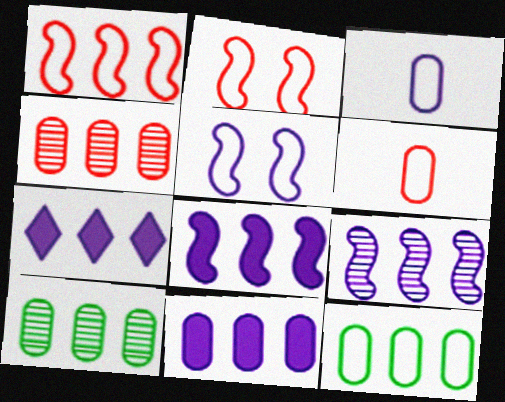[[1, 7, 10], 
[4, 11, 12], 
[7, 8, 11]]